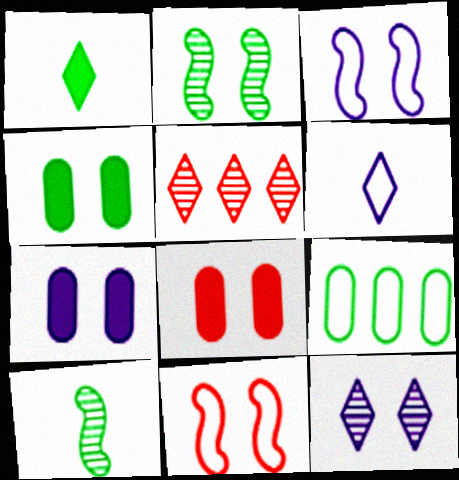[[1, 2, 9], 
[3, 7, 12], 
[4, 7, 8], 
[4, 11, 12], 
[6, 9, 11]]